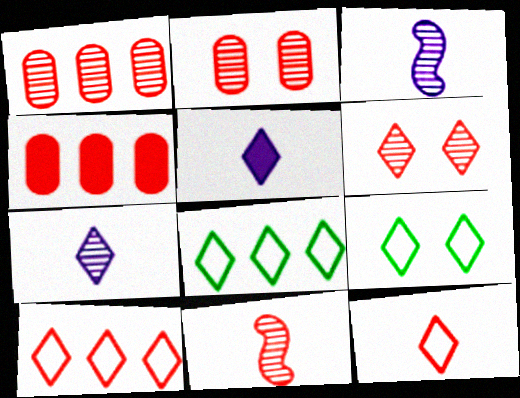[[1, 6, 11], 
[3, 4, 9], 
[5, 6, 8]]